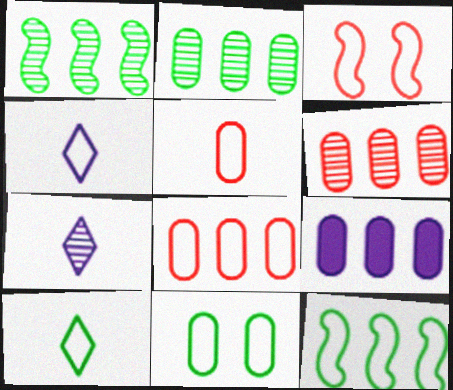[[2, 8, 9], 
[10, 11, 12]]